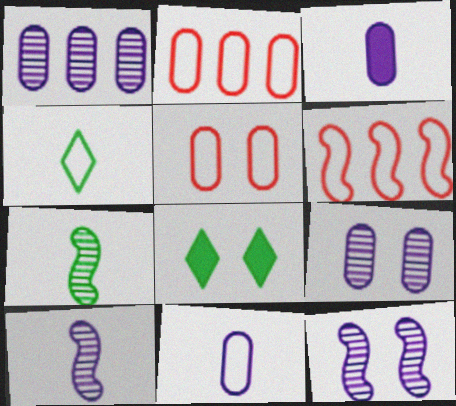[[2, 8, 10], 
[5, 8, 12]]